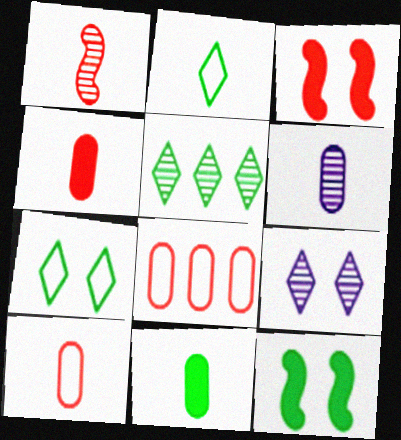[[6, 10, 11]]